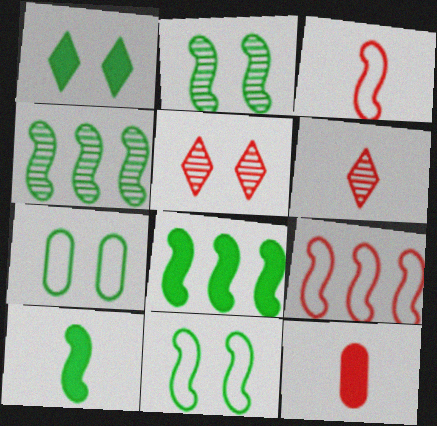[[1, 2, 7], 
[3, 6, 12], 
[4, 10, 11], 
[5, 9, 12]]